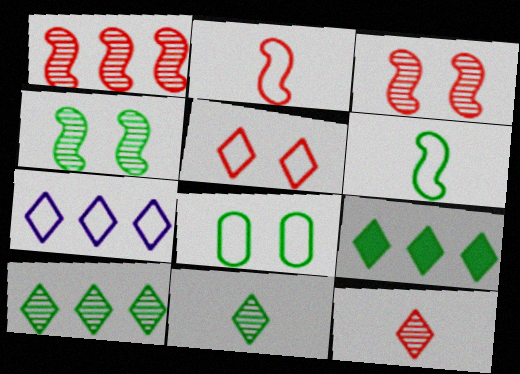[[2, 7, 8]]